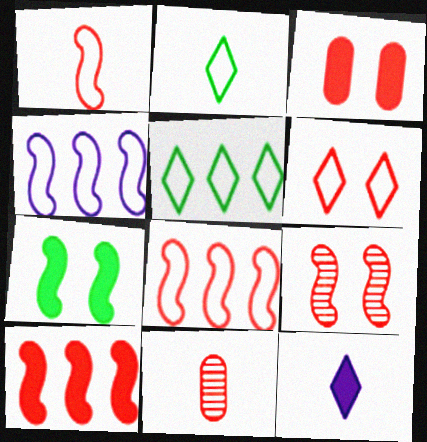[[1, 9, 10], 
[3, 6, 9], 
[6, 10, 11]]